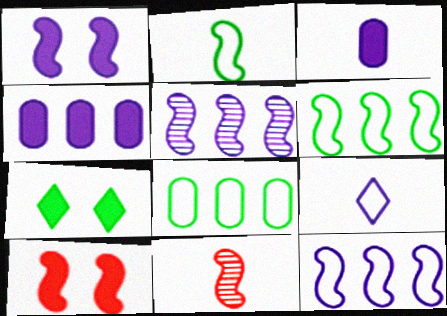[[1, 6, 11], 
[2, 5, 10]]